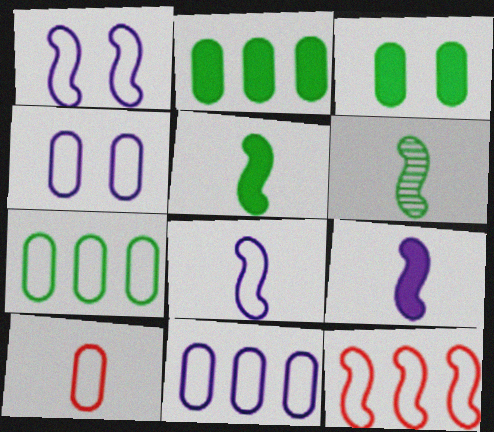[[4, 7, 10]]